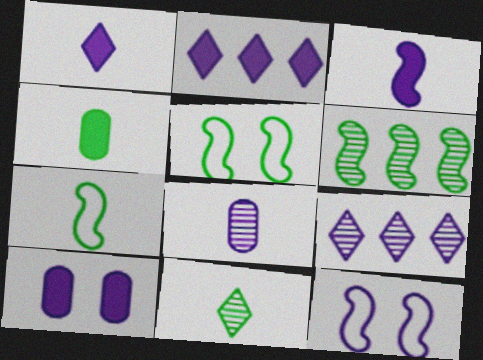[[2, 3, 10], 
[2, 8, 12], 
[4, 7, 11]]